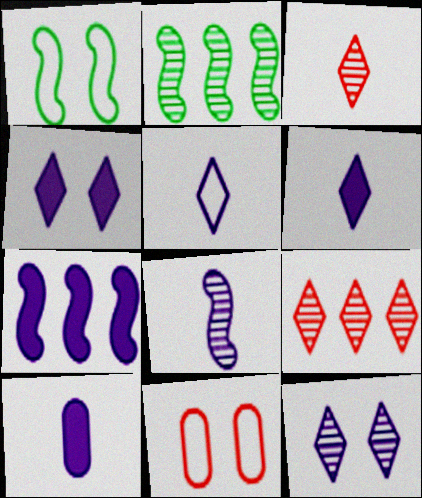[[1, 9, 10], 
[2, 6, 11], 
[4, 7, 10], 
[5, 8, 10]]